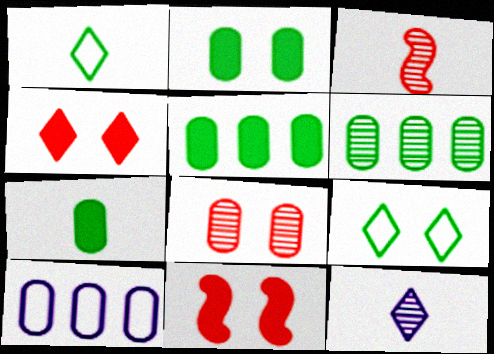[[2, 5, 7], 
[7, 8, 10]]